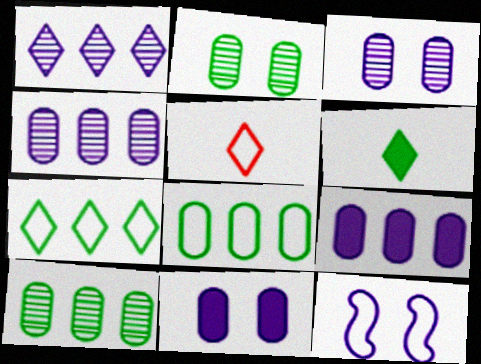[[5, 8, 12]]